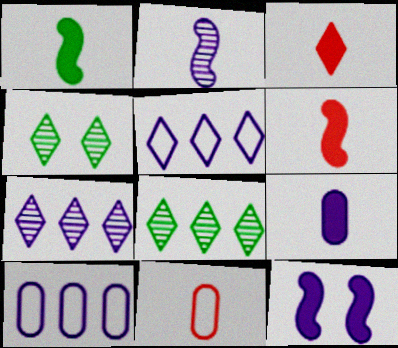[[1, 3, 9], 
[3, 4, 5], 
[4, 6, 10], 
[8, 11, 12]]